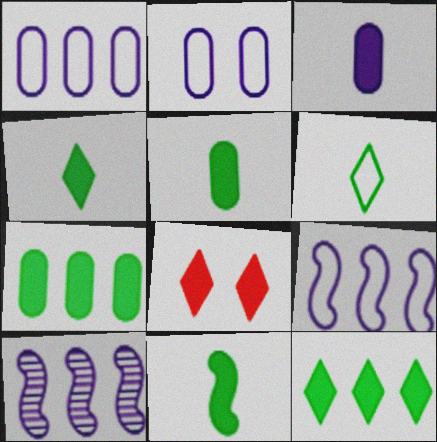[[4, 5, 11]]